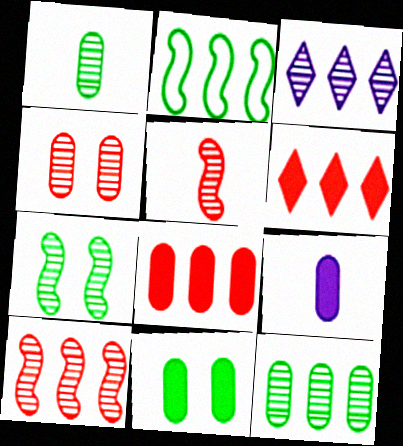[[2, 3, 8], 
[3, 10, 12], 
[8, 9, 11]]